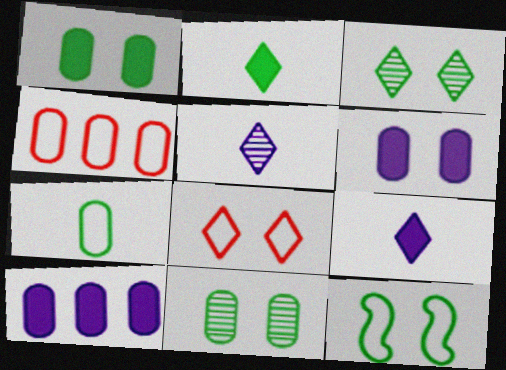[[1, 3, 12]]